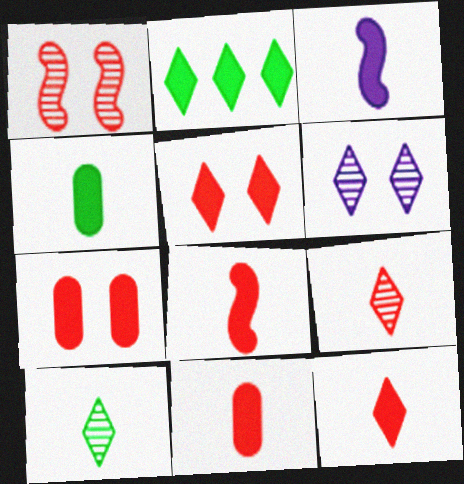[[2, 3, 7], 
[3, 4, 12], 
[8, 11, 12]]